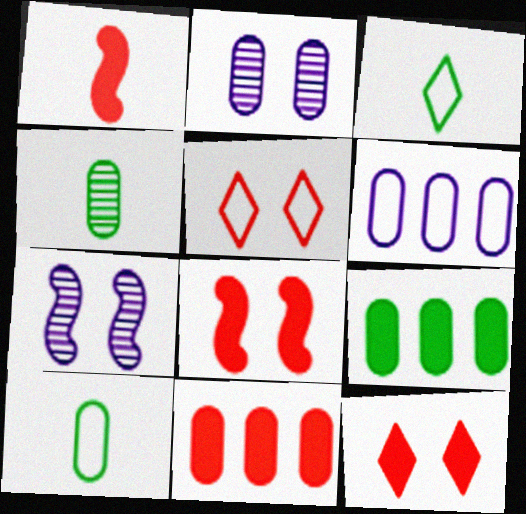[[1, 11, 12], 
[2, 10, 11], 
[3, 7, 11]]